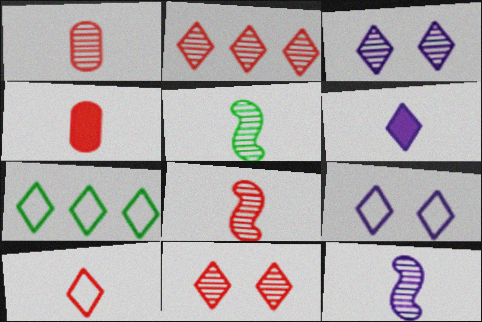[[4, 8, 10], 
[5, 8, 12], 
[6, 7, 11], 
[7, 9, 10]]